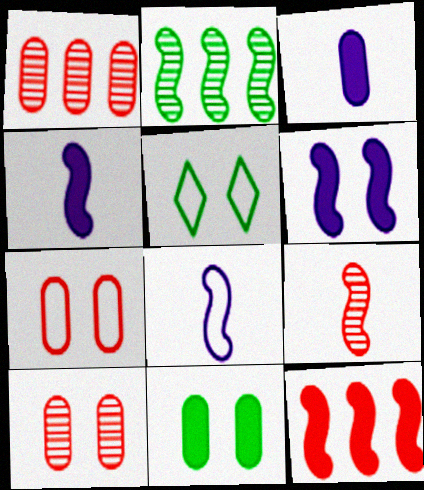[[1, 4, 5], 
[5, 6, 10]]